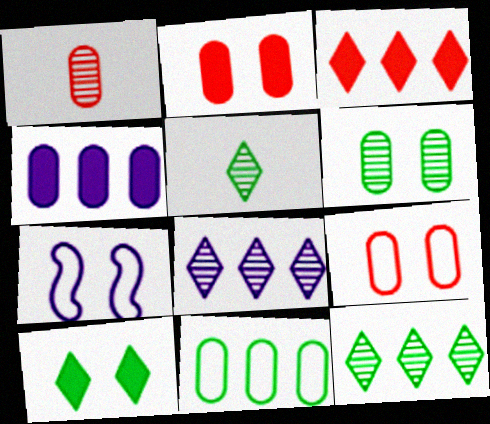[]